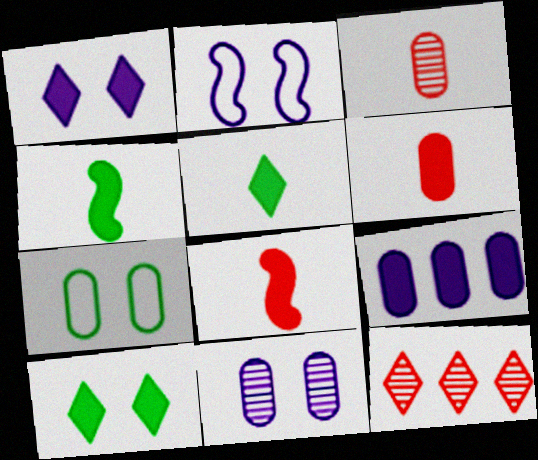[[1, 2, 11], 
[3, 7, 9], 
[8, 9, 10]]